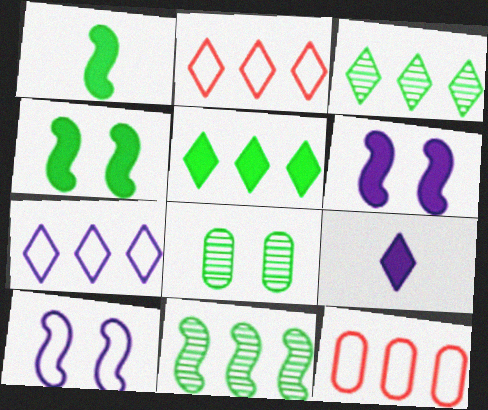[]